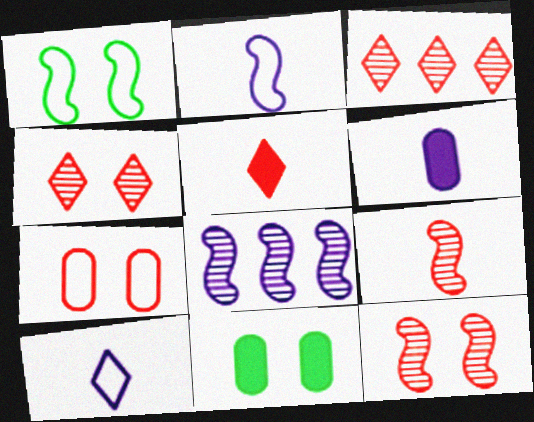[[1, 3, 6], 
[2, 3, 11]]